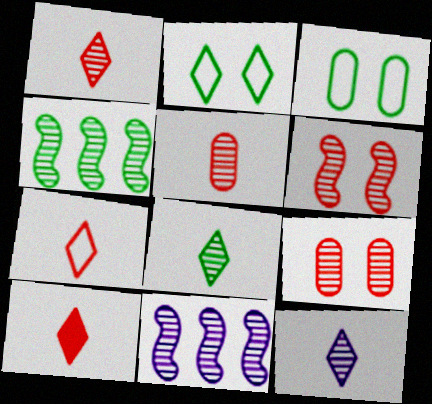[[1, 7, 10], 
[1, 8, 12], 
[3, 10, 11], 
[4, 9, 12], 
[8, 9, 11]]